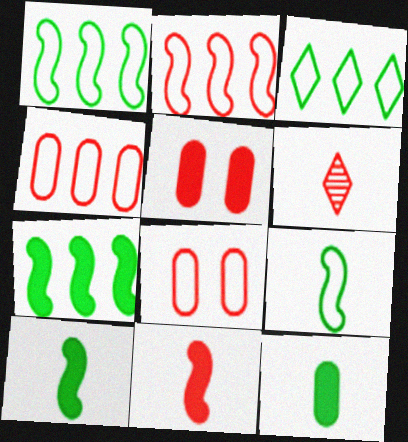[[2, 5, 6]]